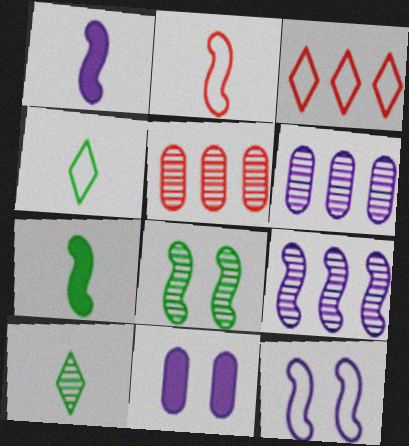[[1, 9, 12]]